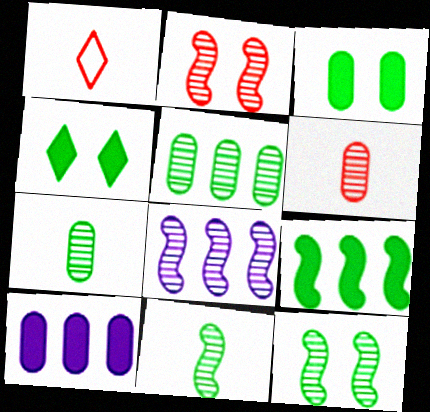[[1, 3, 8], 
[1, 10, 12], 
[2, 8, 11]]